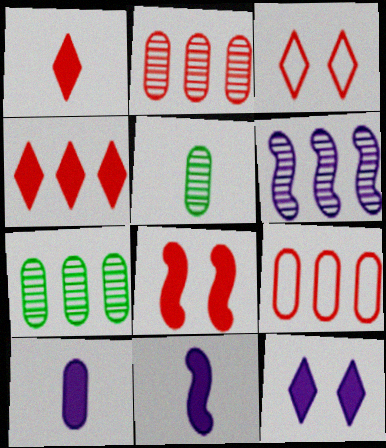[[3, 7, 11]]